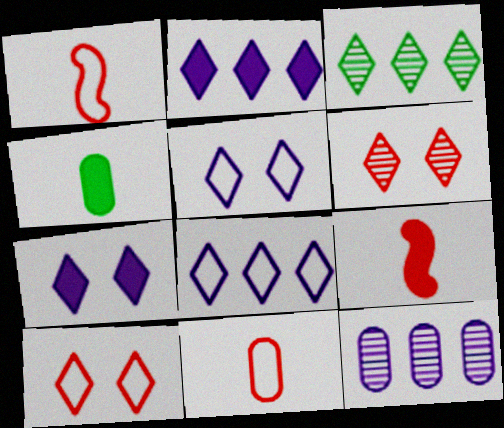[]